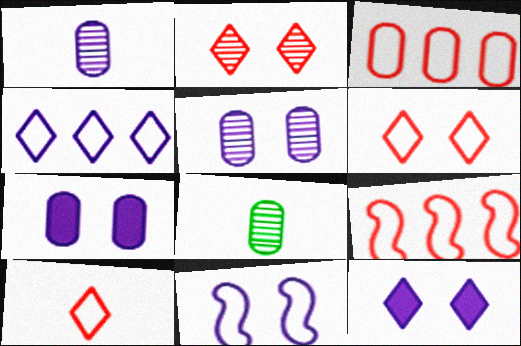[[3, 7, 8], 
[5, 11, 12], 
[8, 9, 12]]